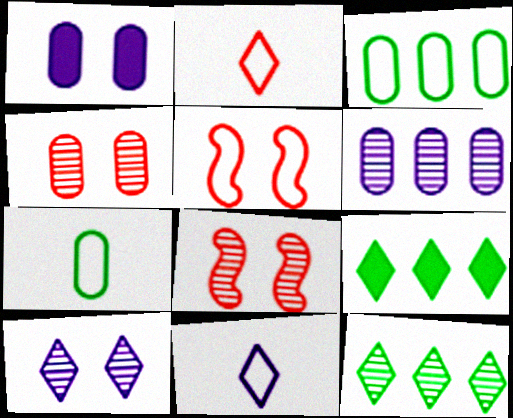[[2, 9, 10], 
[3, 5, 11]]